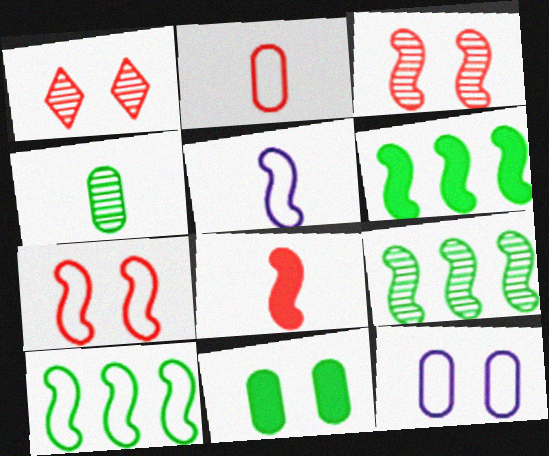[[3, 5, 6], 
[5, 7, 10], 
[6, 9, 10]]